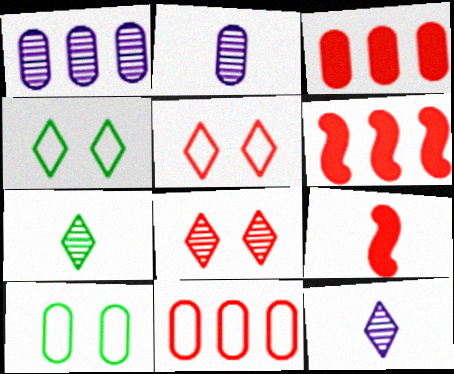[[1, 4, 9], 
[2, 3, 10], 
[2, 4, 6], 
[6, 10, 12], 
[8, 9, 11]]